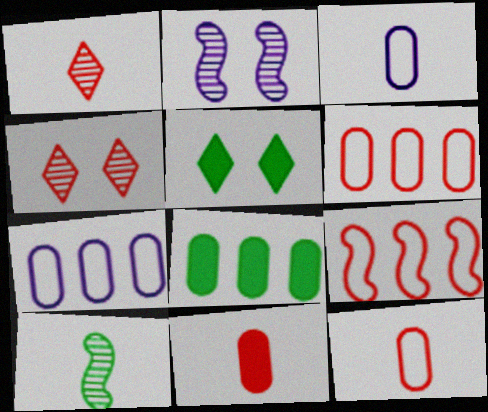[[4, 9, 11]]